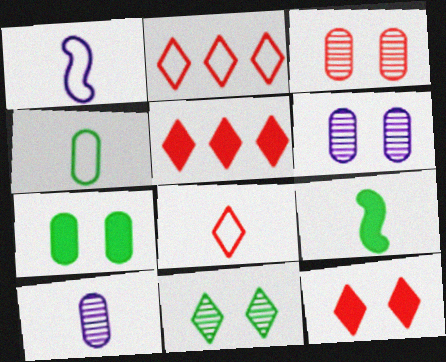[[1, 4, 8], 
[2, 6, 9], 
[8, 9, 10]]